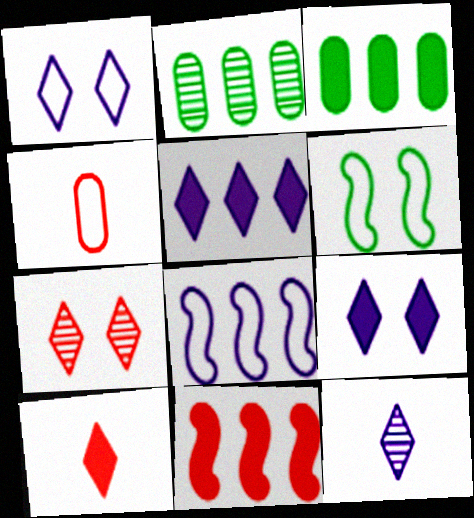[[1, 5, 12], 
[3, 5, 11], 
[4, 7, 11]]